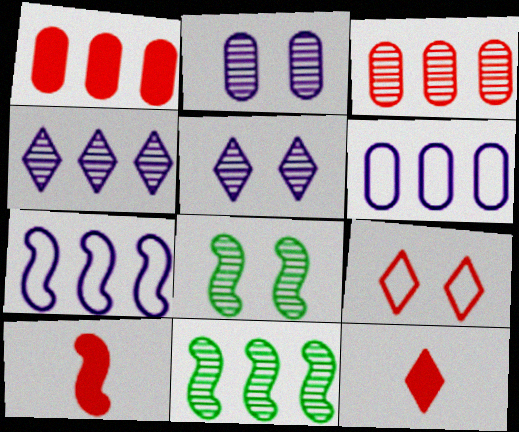[[3, 4, 11], 
[3, 9, 10], 
[6, 8, 12], 
[7, 8, 10]]